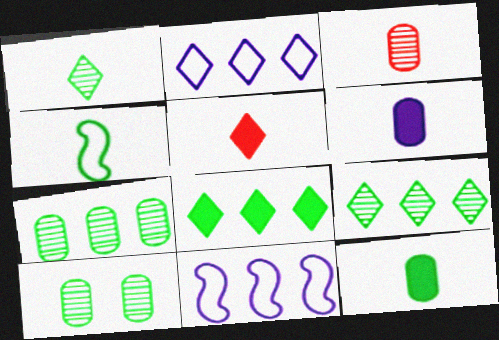[[1, 4, 12], 
[4, 8, 10], 
[5, 10, 11]]